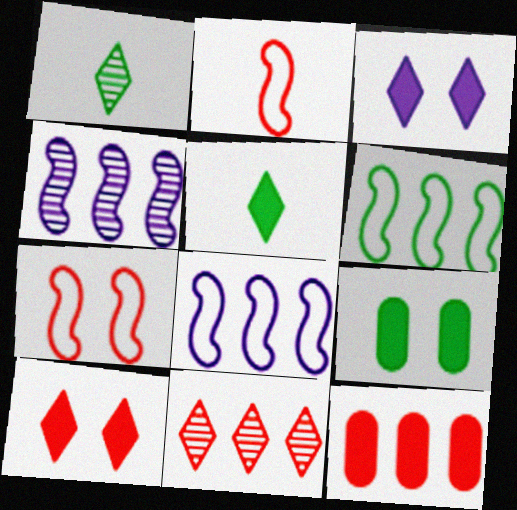[[1, 6, 9]]